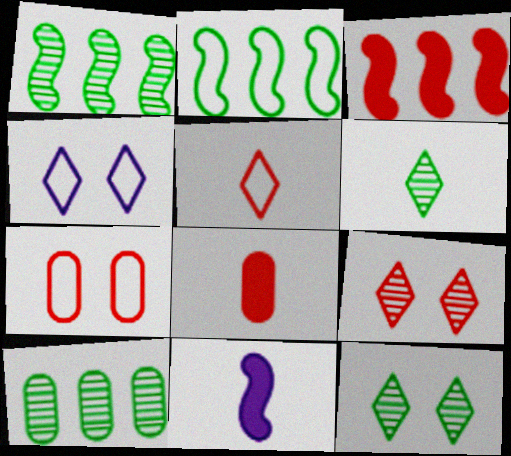[[1, 4, 8]]